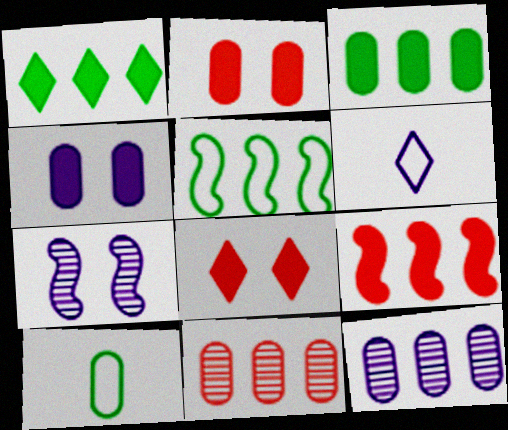[[2, 10, 12], 
[4, 10, 11]]